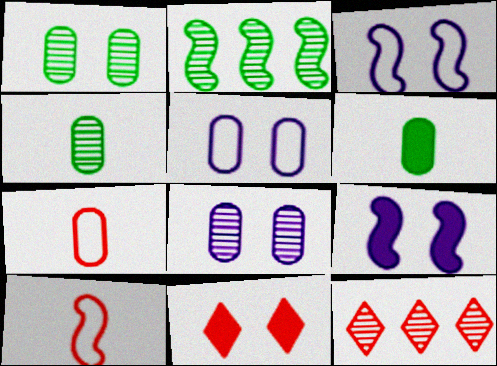[[1, 3, 11], 
[2, 9, 10], 
[3, 6, 12]]